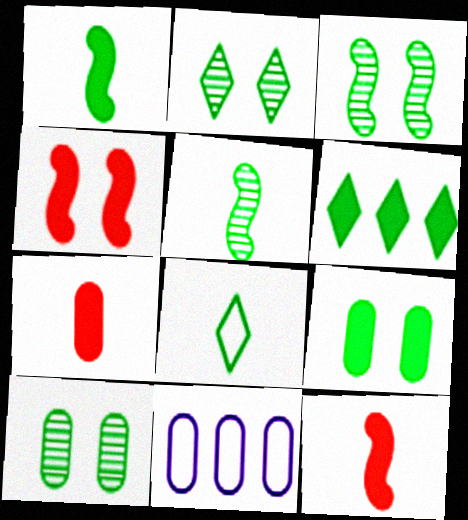[[1, 6, 9], 
[2, 3, 10], 
[2, 6, 8], 
[2, 11, 12], 
[7, 10, 11]]